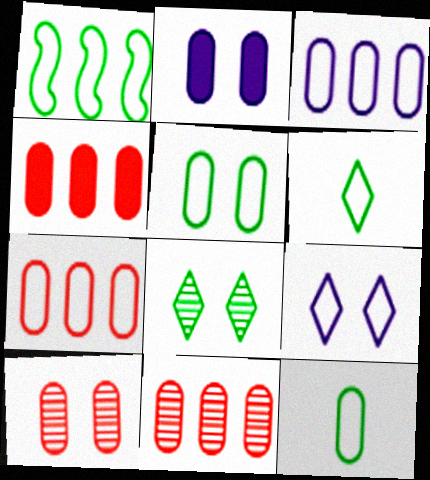[[1, 5, 6], 
[2, 5, 10], 
[2, 11, 12], 
[4, 7, 11]]